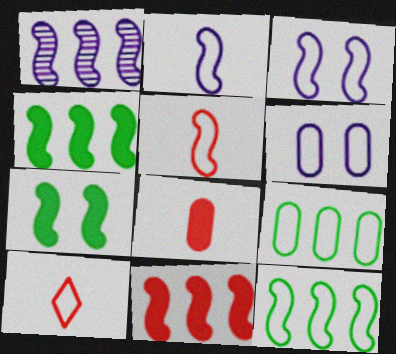[[1, 5, 7], 
[1, 11, 12], 
[3, 5, 12], 
[3, 9, 10], 
[6, 10, 12]]